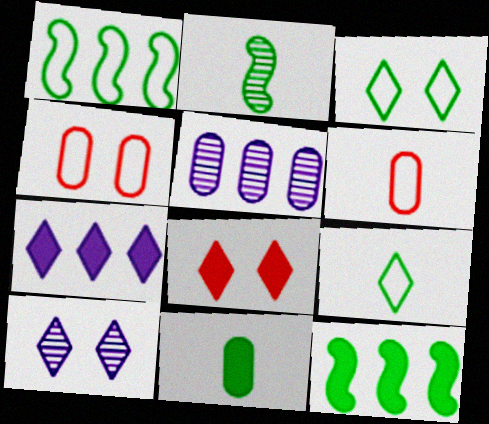[[2, 4, 7], 
[2, 9, 11], 
[3, 8, 10], 
[4, 5, 11], 
[6, 10, 12]]